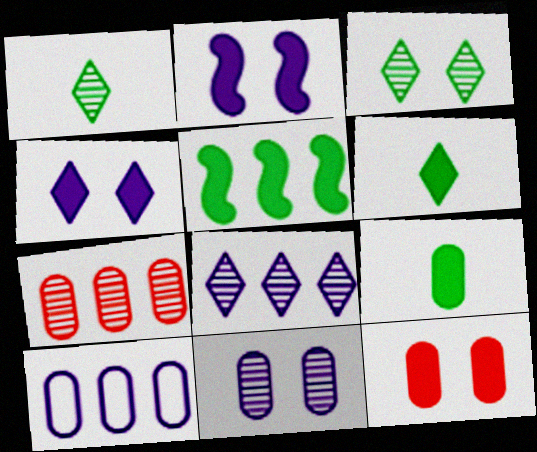[]